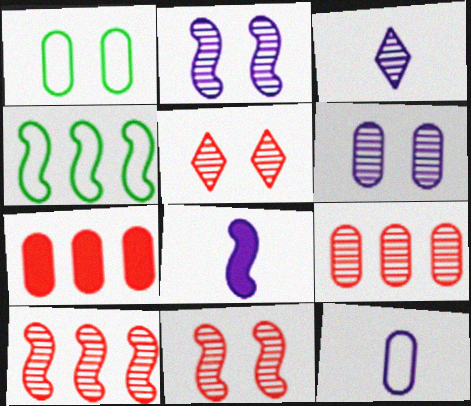[[3, 8, 12], 
[4, 8, 11]]